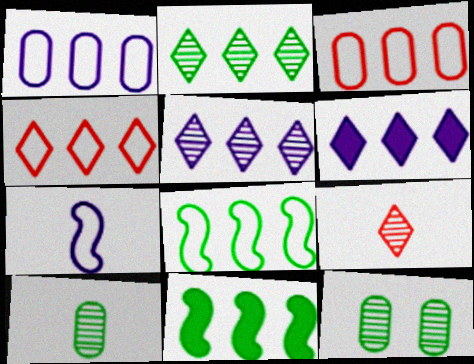[[1, 4, 8], 
[2, 4, 6], 
[3, 5, 11]]